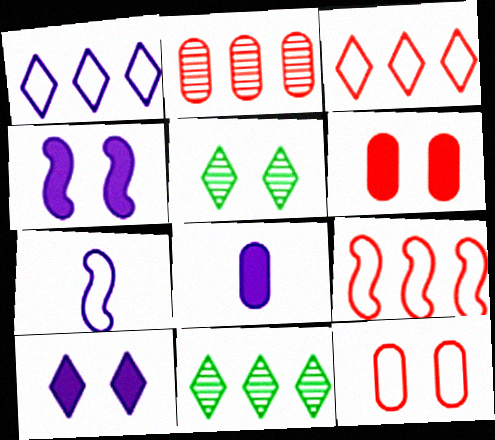[[4, 5, 12], 
[5, 8, 9], 
[6, 7, 11]]